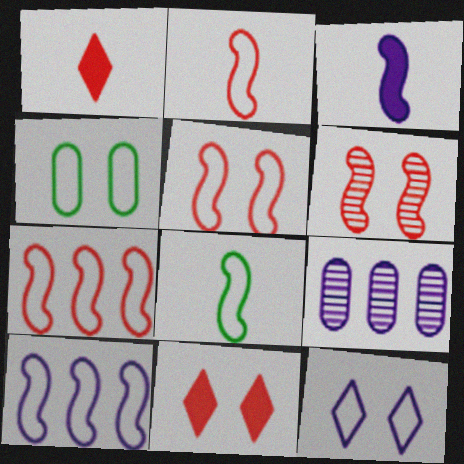[[2, 5, 7], 
[3, 9, 12], 
[4, 5, 12], 
[5, 8, 10], 
[8, 9, 11]]